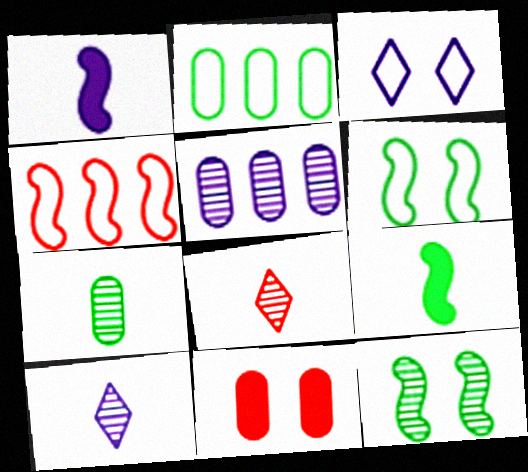[[1, 3, 5], 
[1, 4, 12], 
[3, 11, 12], 
[4, 8, 11], 
[5, 8, 12]]